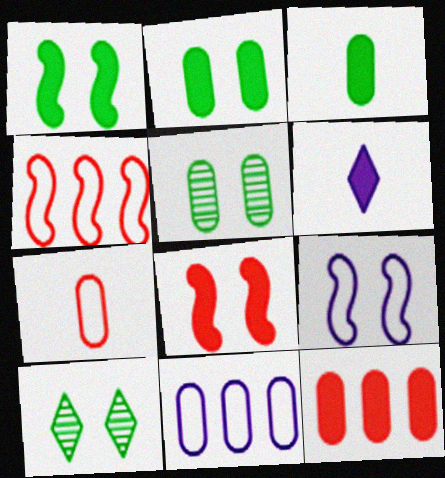[[1, 6, 12], 
[4, 5, 6]]